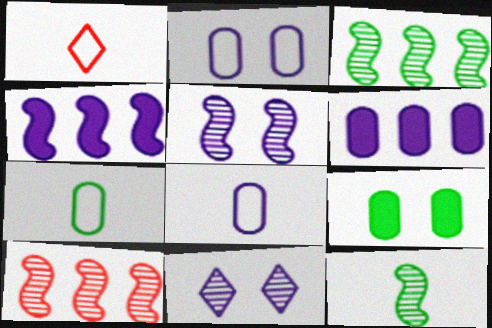[[4, 8, 11], 
[5, 10, 12]]